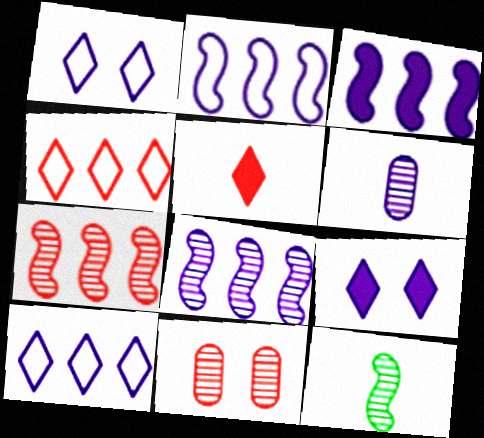[[1, 3, 6], 
[2, 3, 8], 
[2, 6, 9]]